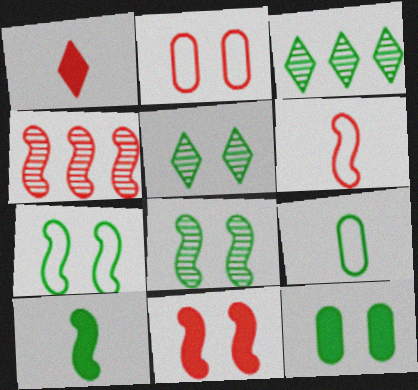[[1, 2, 4], 
[4, 6, 11], 
[5, 7, 12]]